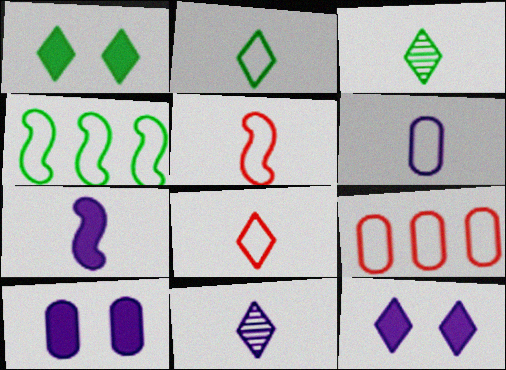[[2, 5, 6], 
[6, 7, 11]]